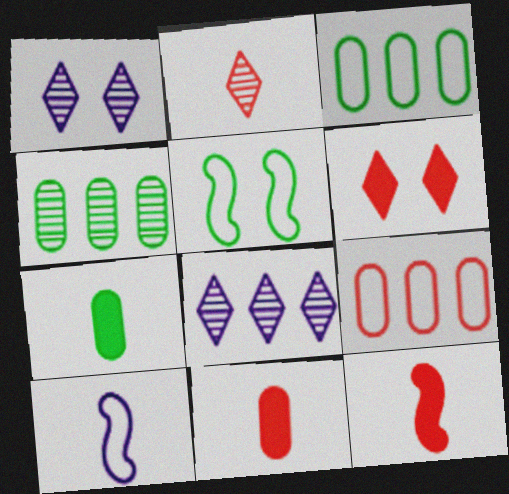[[1, 3, 12], 
[2, 7, 10], 
[4, 6, 10], 
[5, 8, 11]]